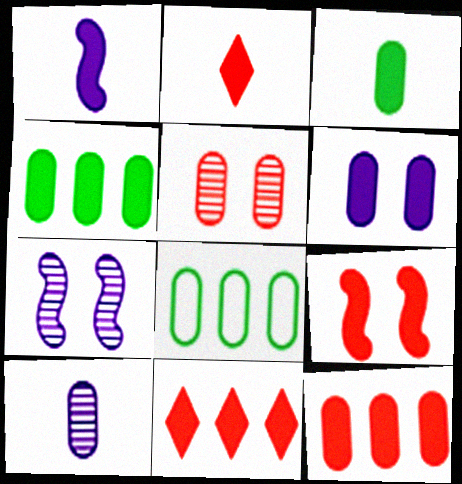[[1, 2, 3], 
[2, 7, 8], 
[2, 9, 12], 
[3, 6, 12]]